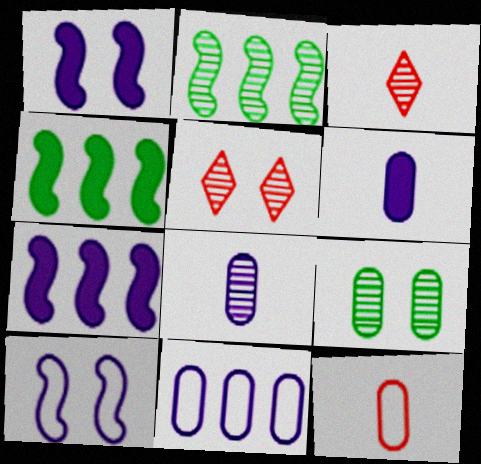[[2, 5, 8]]